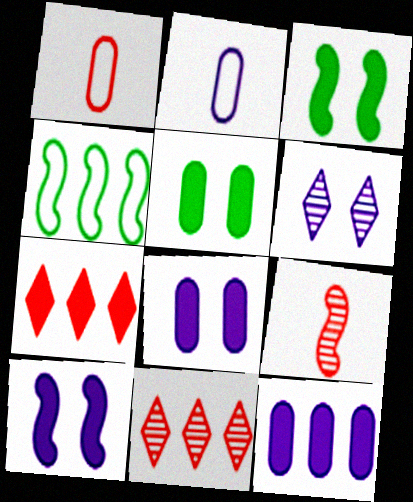[[2, 3, 11], 
[4, 9, 10], 
[4, 11, 12]]